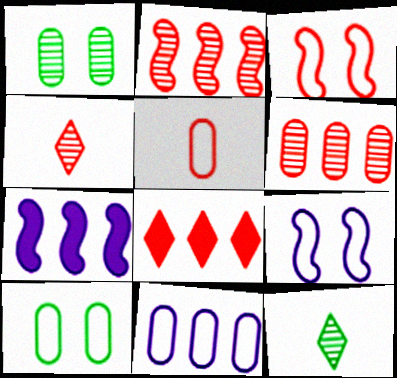[[4, 7, 10], 
[5, 10, 11]]